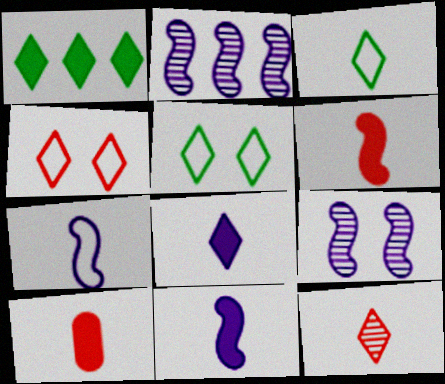[[2, 5, 10], 
[3, 8, 12]]